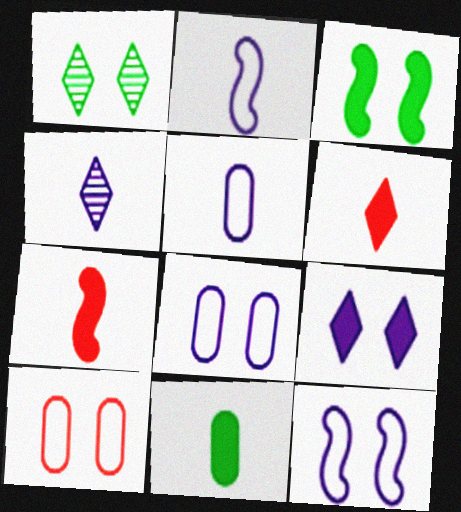[]